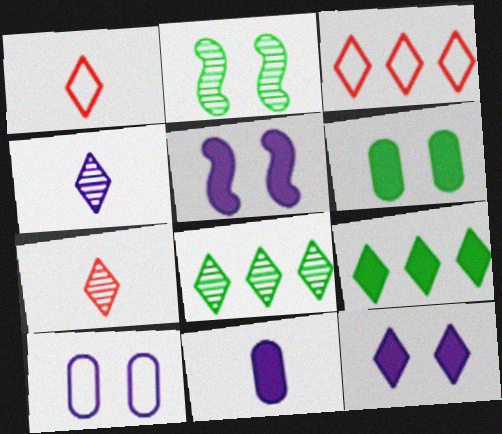[[1, 8, 12], 
[2, 3, 11]]